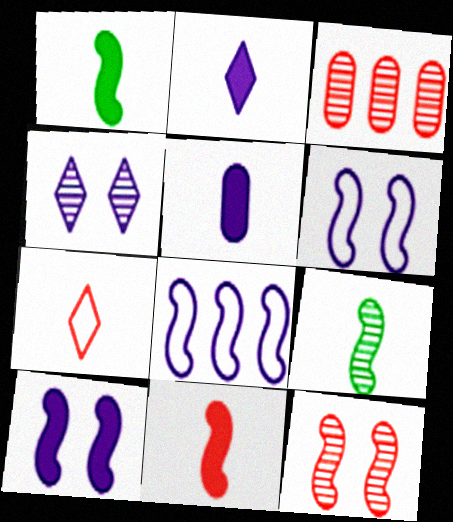[[1, 8, 12], 
[3, 4, 9], 
[4, 5, 8], 
[5, 7, 9]]